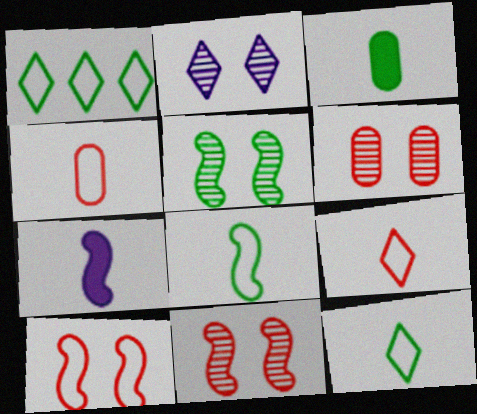[[1, 3, 5], 
[1, 6, 7], 
[2, 5, 6]]